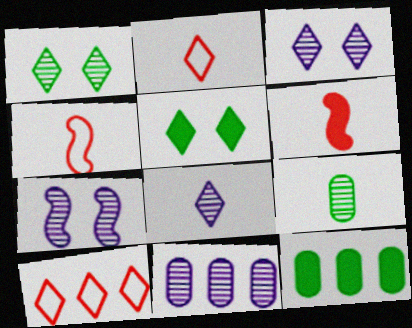[[2, 7, 12], 
[3, 4, 12], 
[4, 5, 11], 
[5, 8, 10], 
[7, 8, 11]]